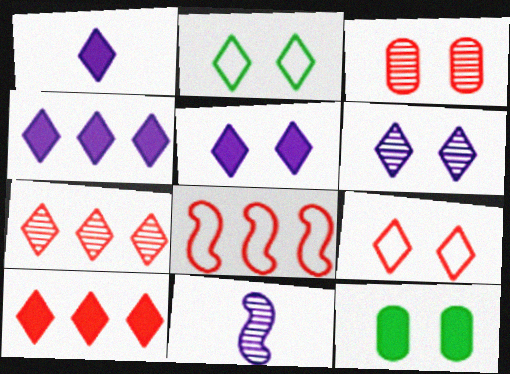[[1, 2, 7], 
[1, 4, 5]]